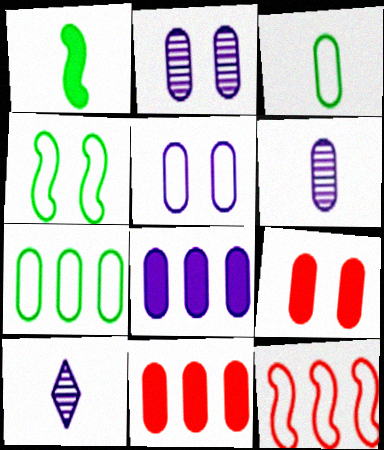[[2, 3, 11], 
[4, 10, 11], 
[5, 6, 8], 
[6, 7, 9]]